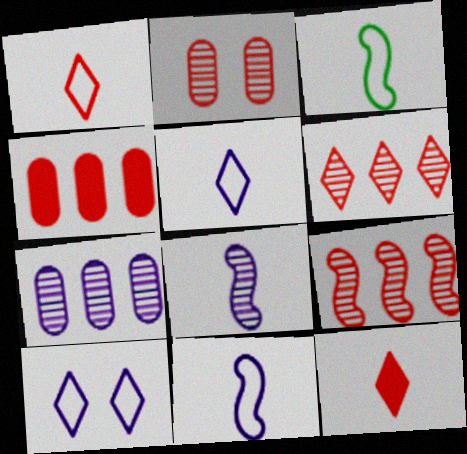[]